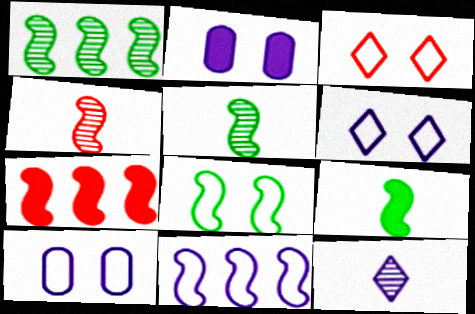[[1, 7, 11], 
[1, 8, 9], 
[2, 11, 12], 
[3, 8, 10]]